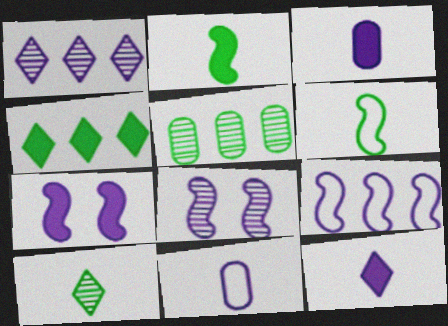[[1, 7, 11]]